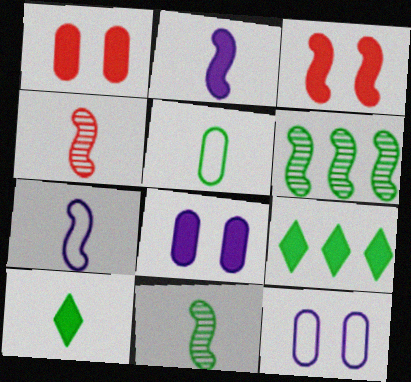[[1, 2, 9], 
[3, 6, 7], 
[4, 9, 12], 
[5, 10, 11]]